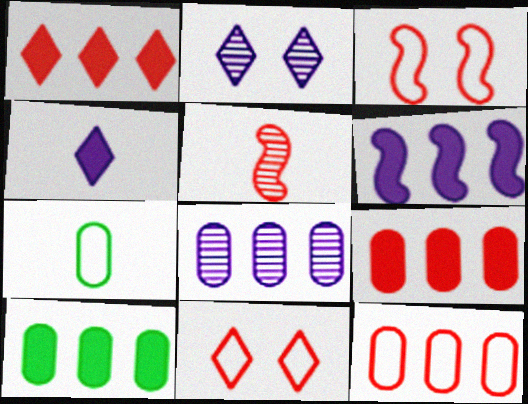[[1, 6, 10], 
[4, 5, 7], 
[5, 9, 11], 
[8, 10, 12]]